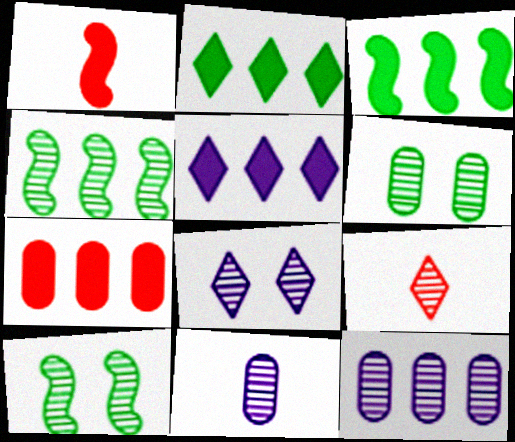[[3, 5, 7], 
[9, 10, 12]]